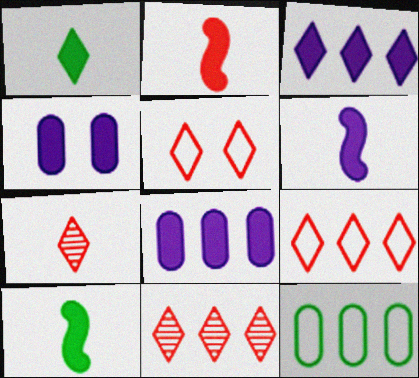[[2, 6, 10], 
[3, 4, 6]]